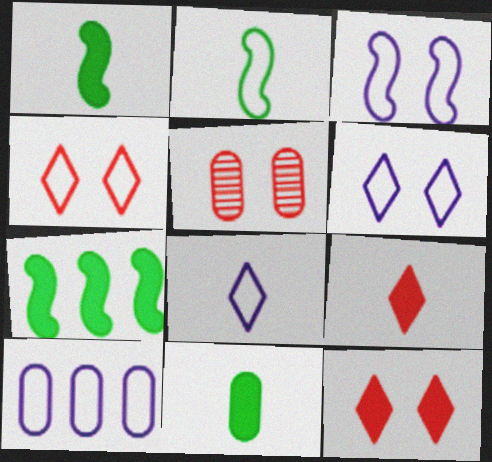[[2, 4, 10], 
[3, 8, 10], 
[5, 7, 8], 
[5, 10, 11]]